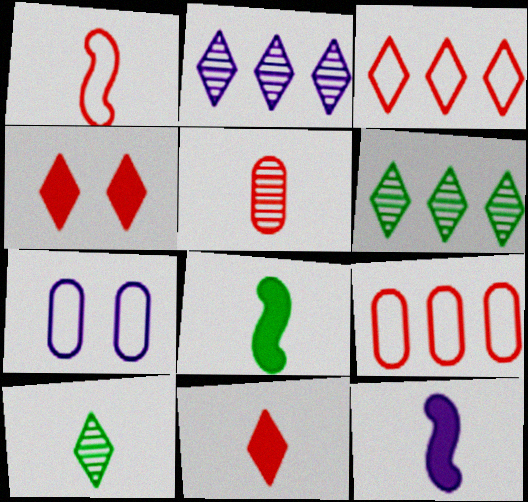[[1, 5, 11], 
[2, 7, 12]]